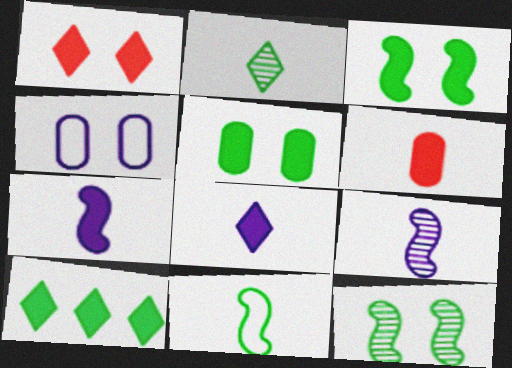[[1, 4, 12], 
[1, 8, 10]]